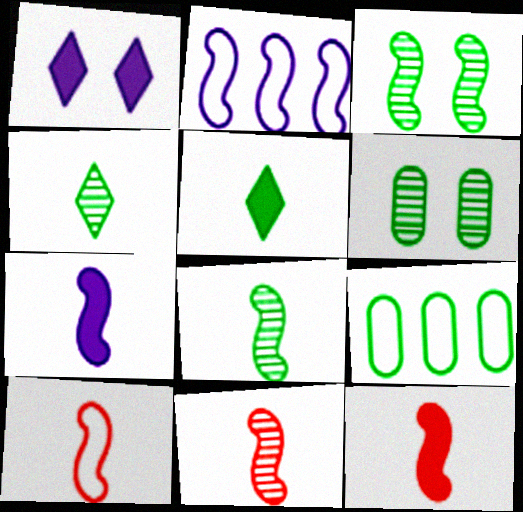[[1, 9, 11], 
[2, 3, 12], 
[3, 5, 9], 
[7, 8, 10], 
[10, 11, 12]]